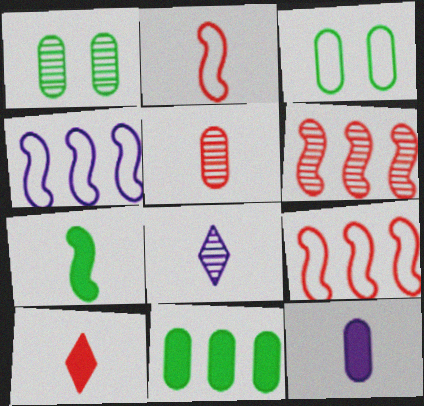[[1, 4, 10], 
[1, 6, 8], 
[2, 5, 10], 
[7, 10, 12]]